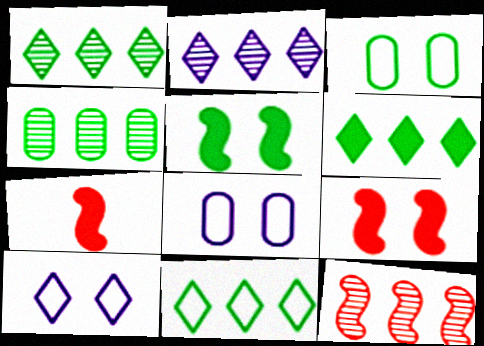[[1, 6, 11], 
[1, 7, 8], 
[2, 3, 7], 
[2, 4, 12], 
[4, 7, 10]]